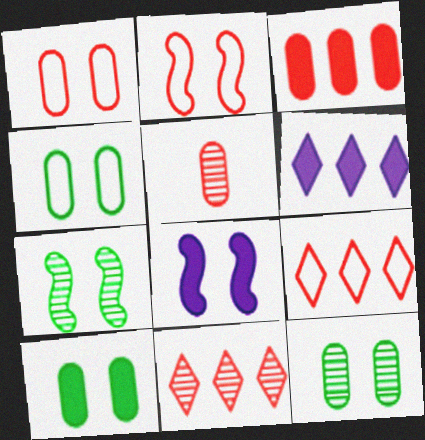[[1, 3, 5], 
[2, 7, 8], 
[4, 10, 12]]